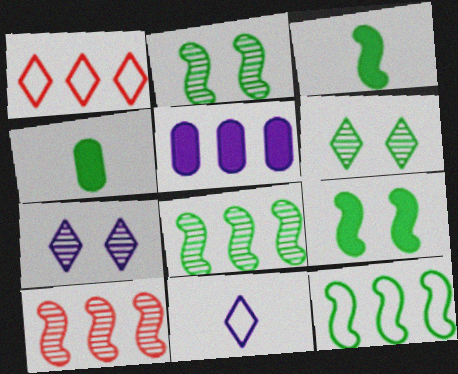[[1, 5, 8], 
[2, 3, 12], 
[4, 6, 12]]